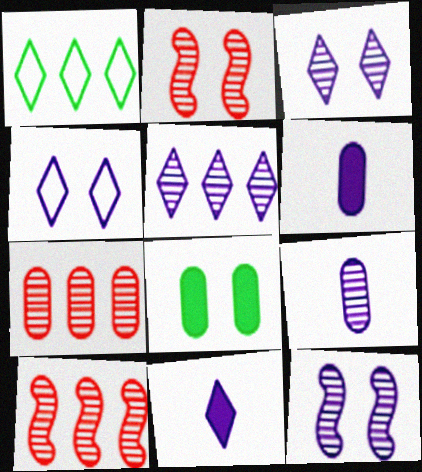[[1, 2, 6], 
[2, 4, 8], 
[4, 5, 11], 
[5, 9, 12]]